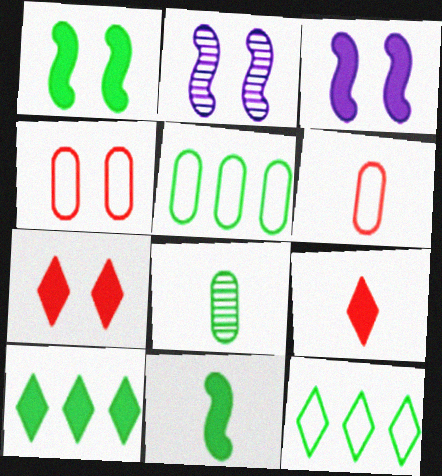[[1, 8, 12], 
[2, 5, 9], 
[2, 6, 10]]